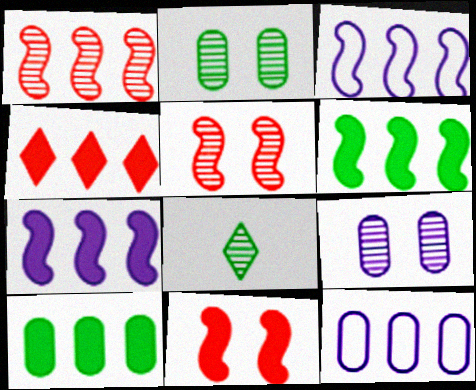[[1, 3, 6], 
[1, 8, 9], 
[4, 7, 10], 
[8, 11, 12]]